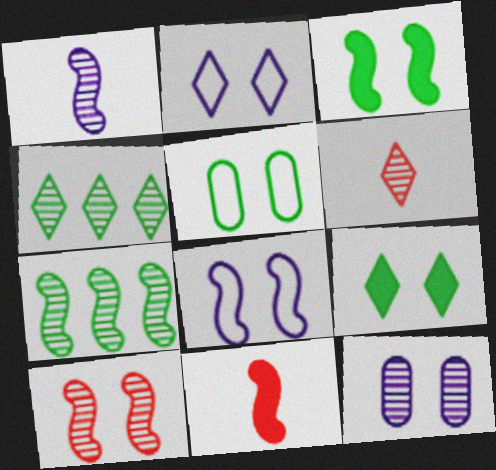[[1, 7, 10], 
[3, 8, 10], 
[6, 7, 12], 
[7, 8, 11]]